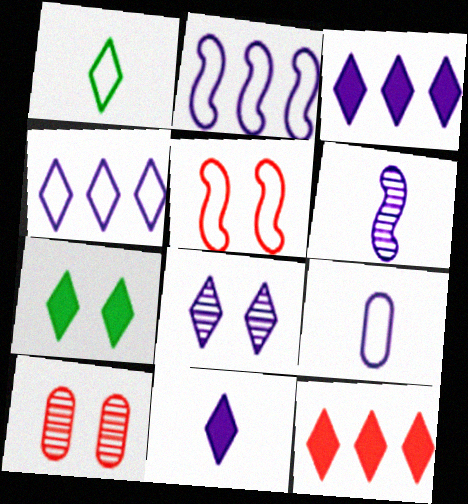[[1, 8, 12], 
[4, 8, 11], 
[6, 9, 11], 
[7, 11, 12]]